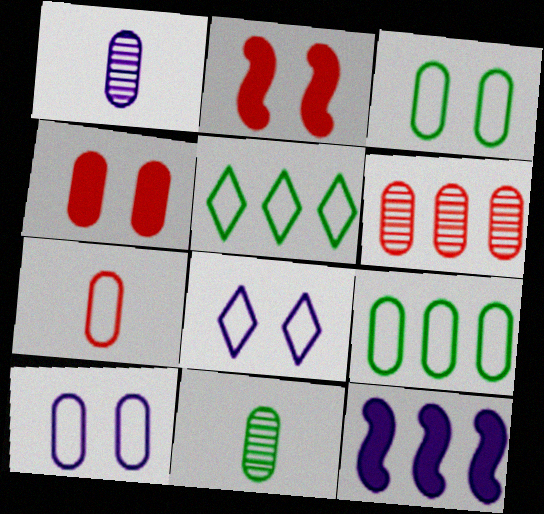[[1, 2, 5], 
[1, 4, 9], 
[1, 8, 12], 
[4, 6, 7], 
[5, 6, 12], 
[7, 9, 10]]